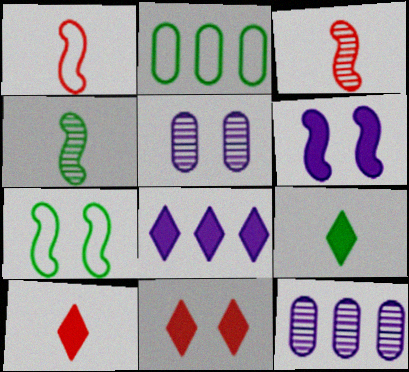[[5, 7, 11], 
[7, 10, 12], 
[8, 9, 11]]